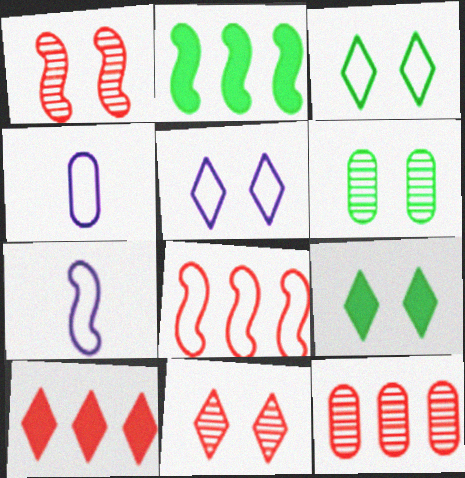[[1, 2, 7], 
[2, 4, 11], 
[3, 4, 8], 
[5, 9, 11], 
[6, 7, 10], 
[7, 9, 12], 
[8, 10, 12]]